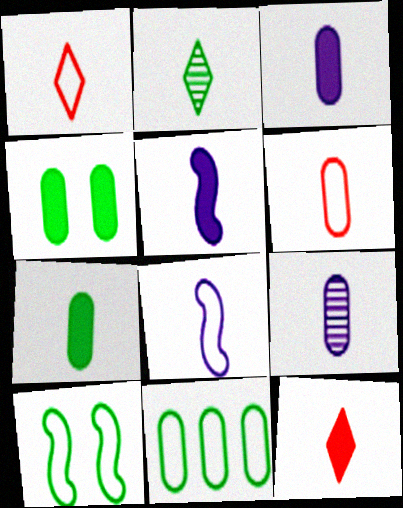[[2, 5, 6], 
[5, 7, 12], 
[6, 7, 9]]